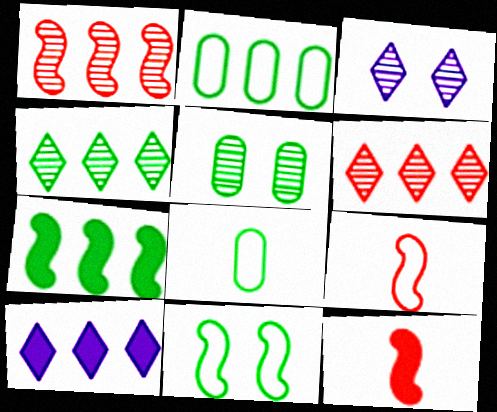[[1, 2, 10], 
[2, 3, 12], 
[2, 4, 7], 
[5, 9, 10]]